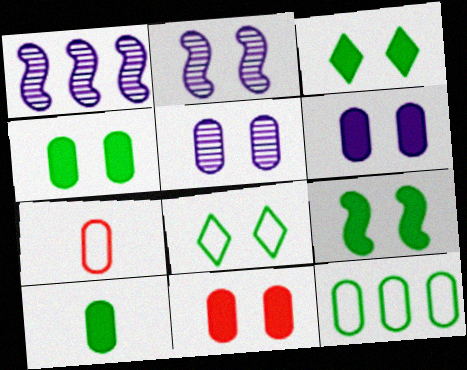[[1, 3, 7], 
[2, 8, 11], 
[3, 4, 9], 
[4, 6, 11]]